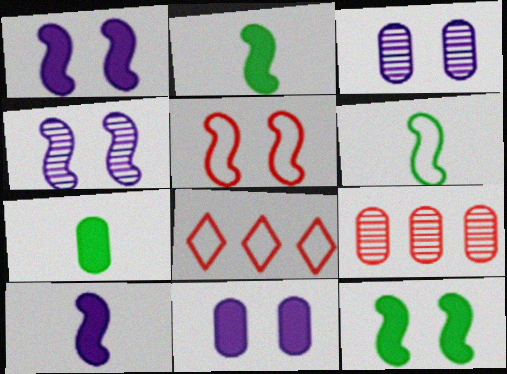[[2, 3, 8], 
[4, 5, 12], 
[4, 7, 8]]